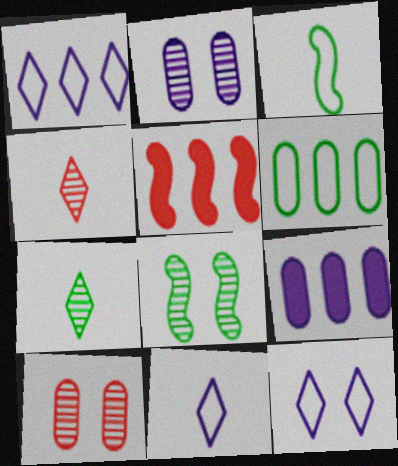[[1, 11, 12]]